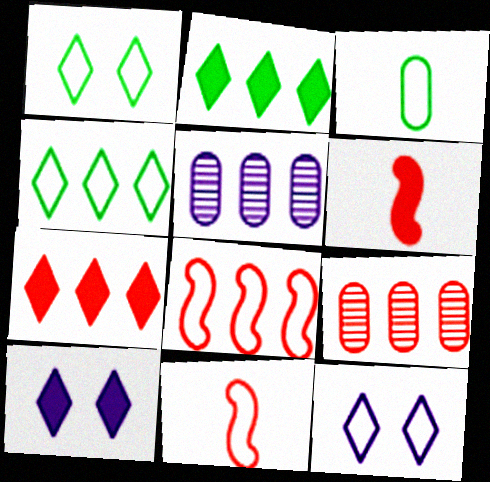[[1, 5, 6], 
[2, 5, 8], 
[3, 8, 12], 
[7, 8, 9]]